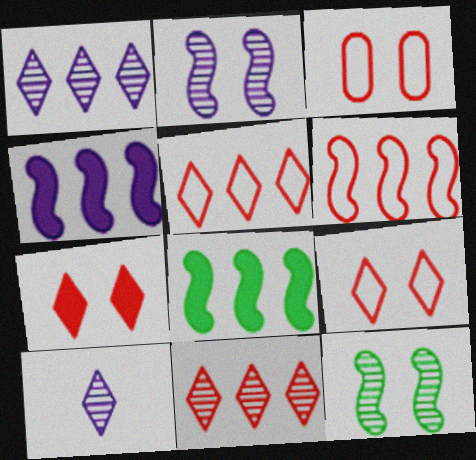[[3, 8, 10]]